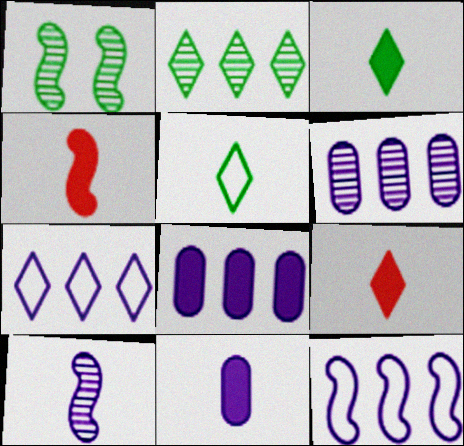[[1, 4, 12], 
[3, 4, 11]]